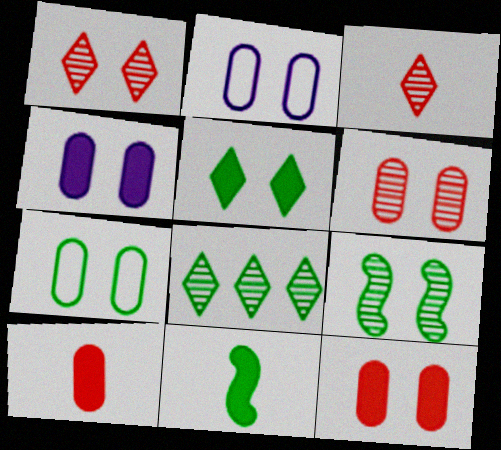[[4, 6, 7], 
[5, 7, 9], 
[7, 8, 11]]